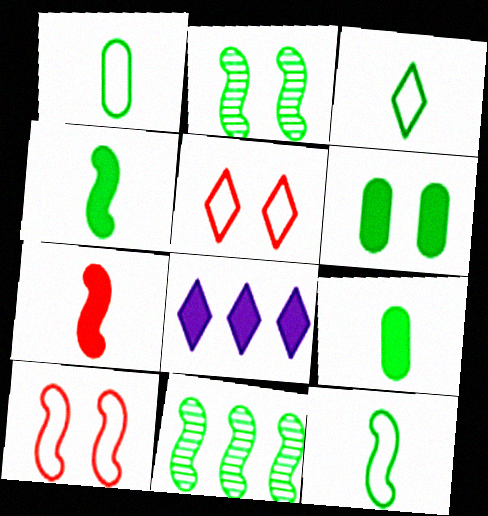[[1, 3, 12], 
[3, 6, 11], 
[6, 7, 8]]